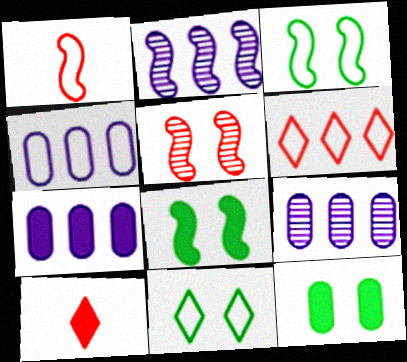[[1, 2, 8], 
[1, 4, 11], 
[3, 9, 10], 
[4, 7, 9], 
[7, 8, 10]]